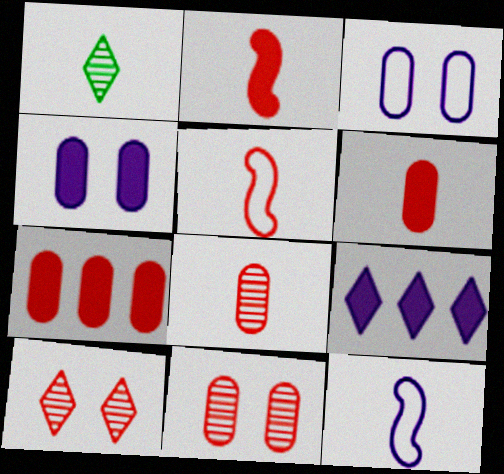[[1, 6, 12], 
[5, 7, 10]]